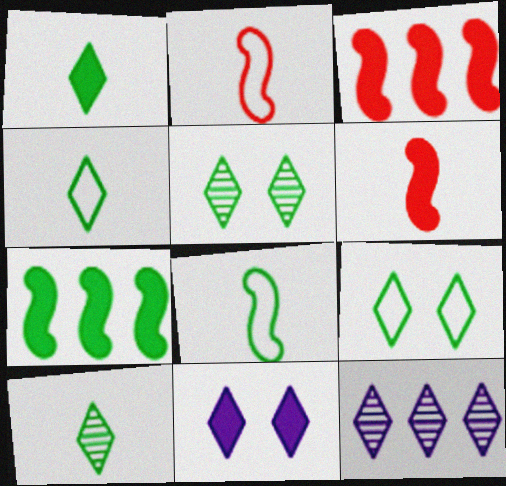[[1, 4, 10]]